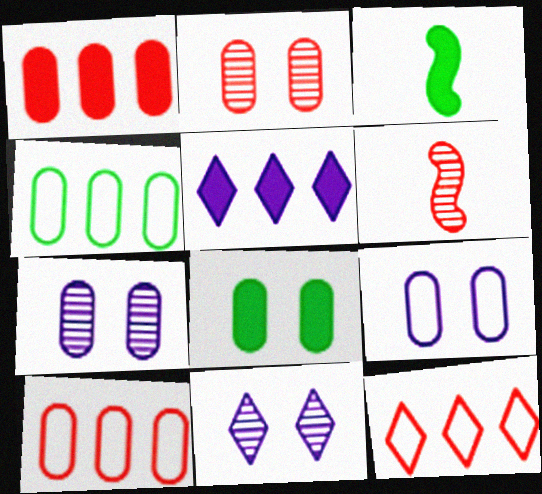[[2, 8, 9], 
[3, 7, 12], 
[3, 10, 11]]